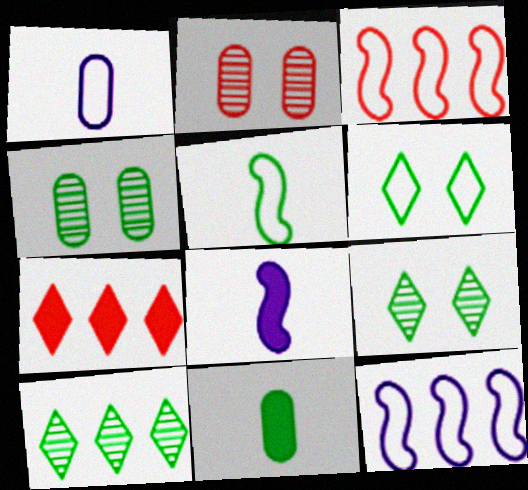[[1, 3, 6]]